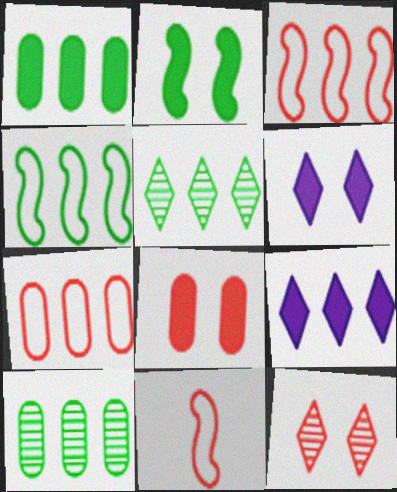[[1, 4, 5], 
[2, 6, 8], 
[3, 9, 10], 
[6, 10, 11]]